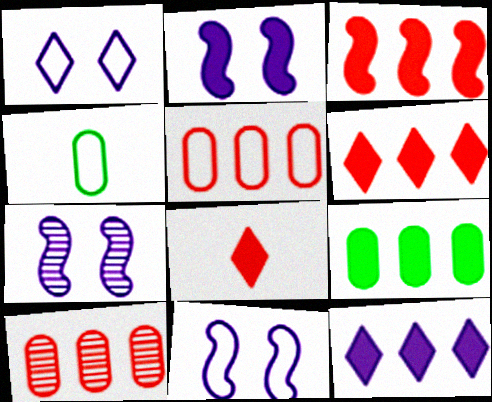[[2, 7, 11], 
[2, 8, 9], 
[3, 9, 12], 
[4, 6, 7]]